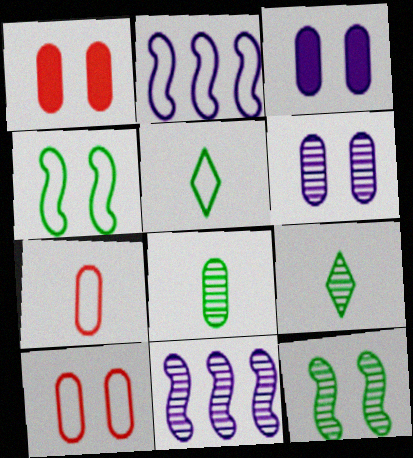[[1, 2, 9], 
[1, 5, 11], 
[2, 5, 10]]